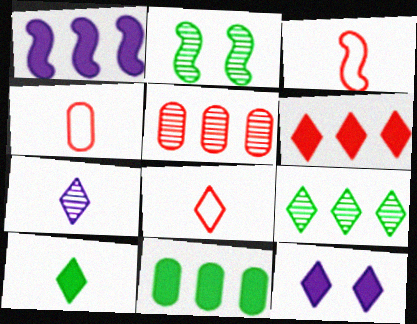[[1, 2, 3], 
[1, 6, 11], 
[2, 5, 7], 
[3, 4, 8], 
[6, 10, 12], 
[7, 8, 10], 
[8, 9, 12]]